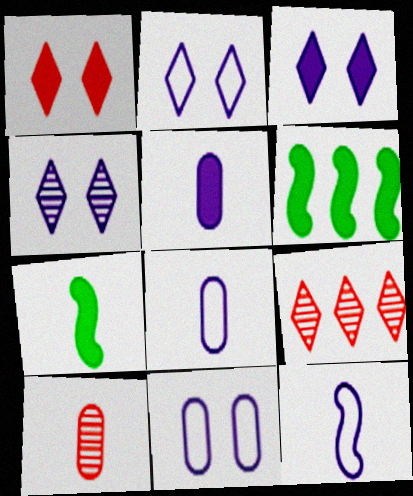[[1, 5, 6], 
[2, 3, 4], 
[2, 6, 10], 
[7, 9, 11]]